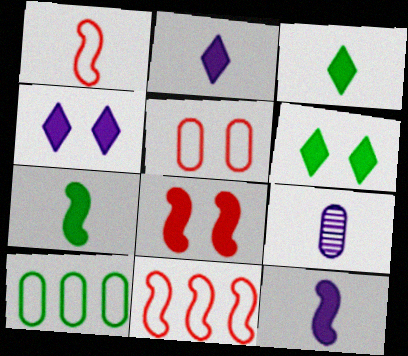[[1, 3, 9], 
[6, 9, 11]]